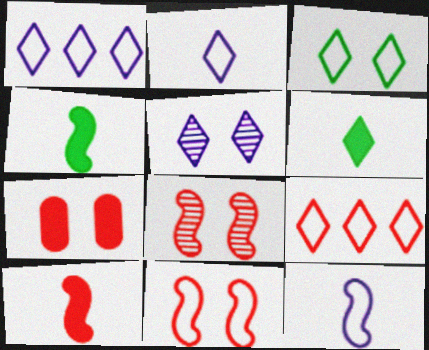[[2, 3, 9], 
[5, 6, 9]]